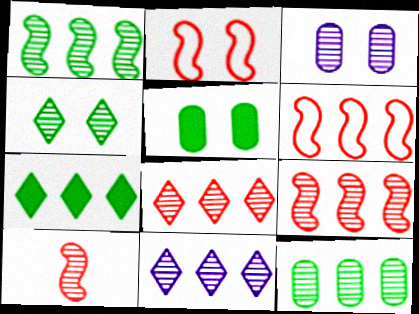[[9, 11, 12]]